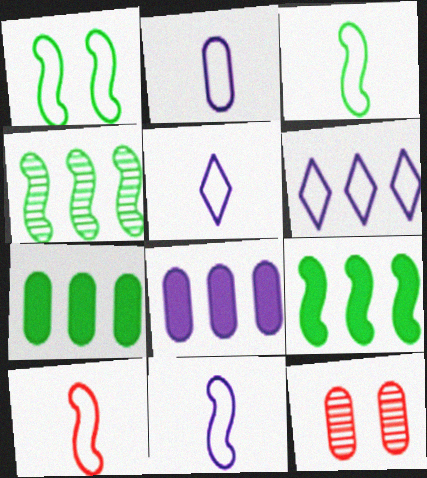[[2, 5, 11], 
[2, 7, 12], 
[3, 10, 11], 
[5, 9, 12]]